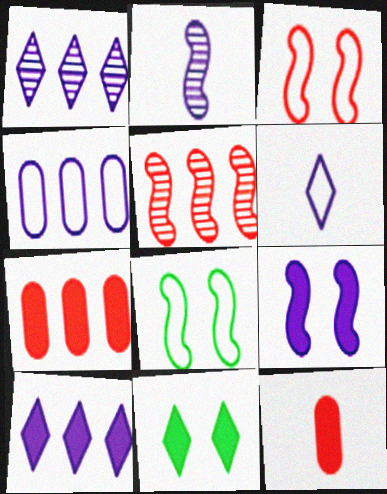[[1, 8, 12]]